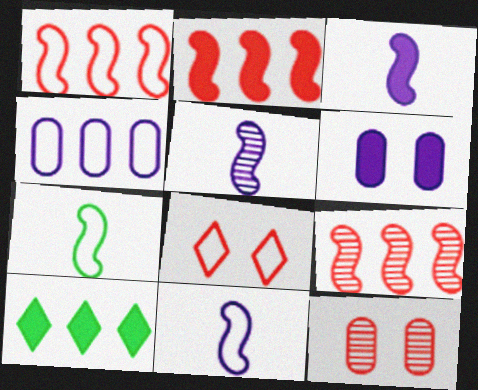[[1, 2, 9], 
[3, 5, 11], 
[4, 7, 8], 
[4, 9, 10], 
[10, 11, 12]]